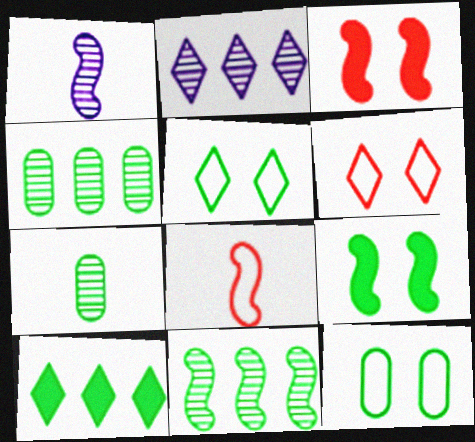[]